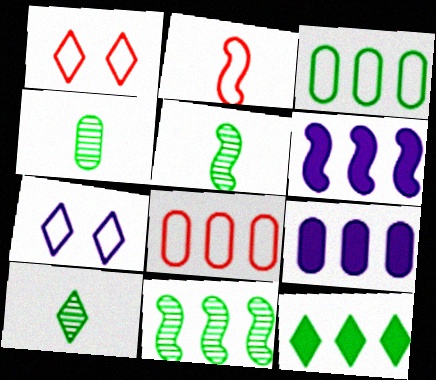[[1, 2, 8], 
[1, 4, 6], 
[1, 5, 9], 
[2, 3, 7], 
[3, 11, 12], 
[4, 5, 10]]